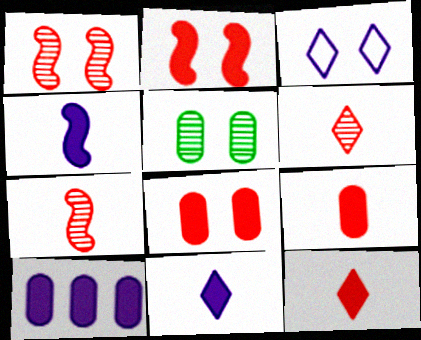[[2, 3, 5]]